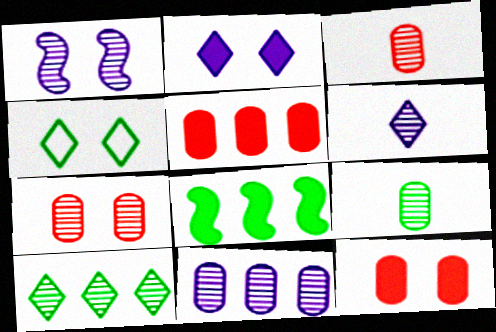[[1, 3, 10], 
[1, 4, 12], 
[1, 6, 11], 
[4, 8, 9], 
[7, 9, 11]]